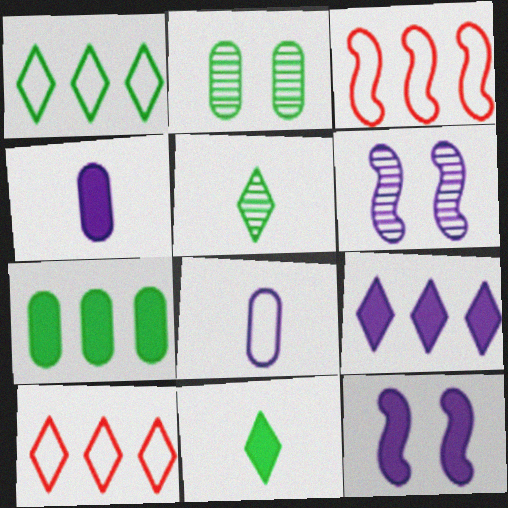[[4, 9, 12], 
[6, 8, 9]]